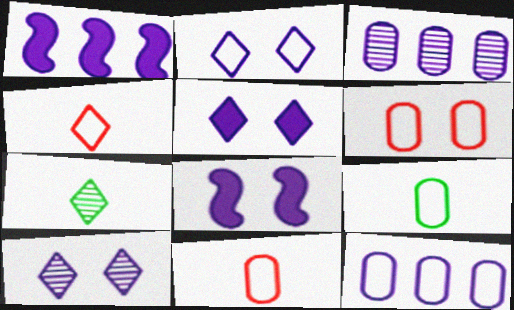[[1, 6, 7], 
[2, 5, 10], 
[6, 9, 12]]